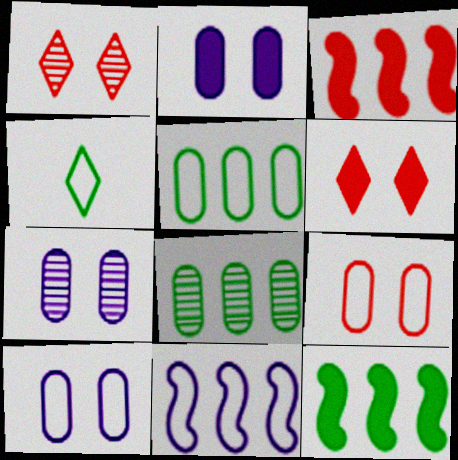[[2, 7, 10], 
[3, 4, 7], 
[4, 9, 11]]